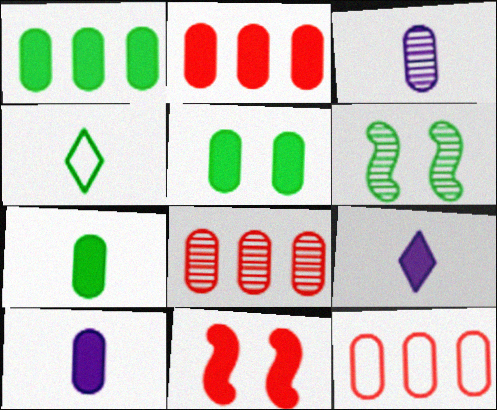[[1, 4, 6], 
[1, 5, 7], 
[1, 9, 11], 
[2, 5, 10], 
[2, 8, 12], 
[3, 5, 12], 
[6, 9, 12]]